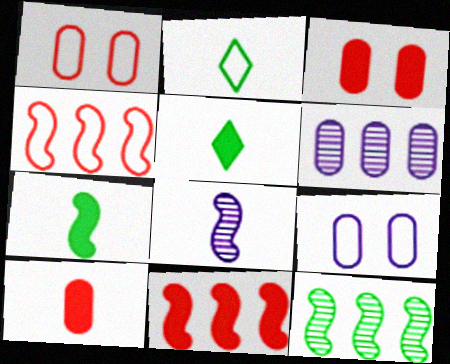[[2, 4, 9], 
[2, 8, 10]]